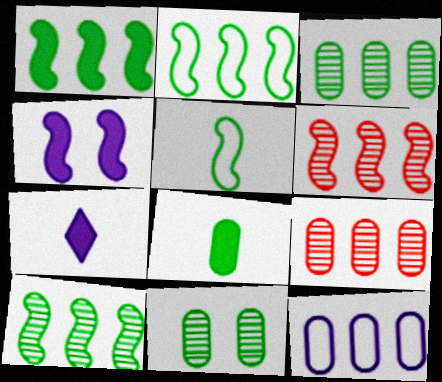[[1, 2, 10], 
[4, 5, 6]]